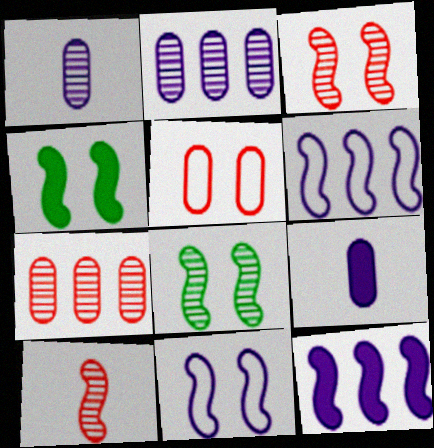[[3, 4, 11], 
[4, 6, 10]]